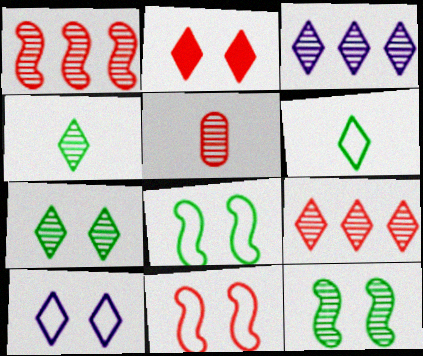[[2, 3, 6], 
[2, 7, 10], 
[3, 5, 12]]